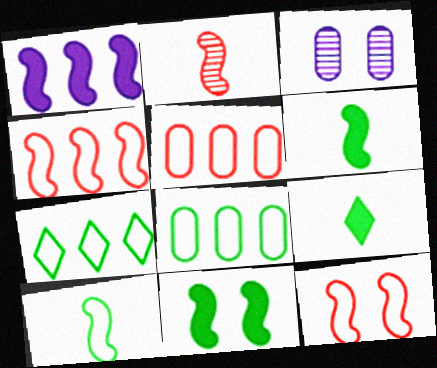[[3, 4, 9]]